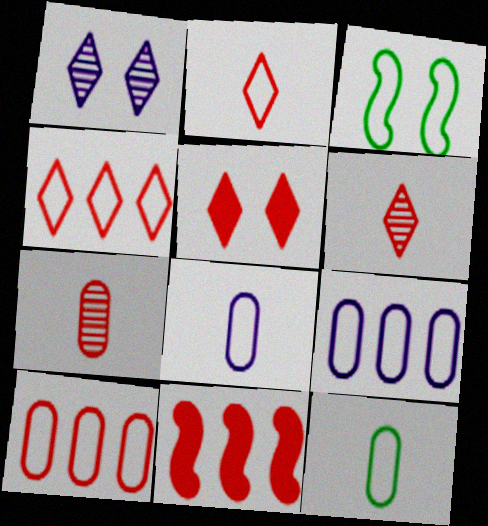[[1, 11, 12], 
[2, 3, 9], 
[3, 4, 8], 
[4, 5, 6]]